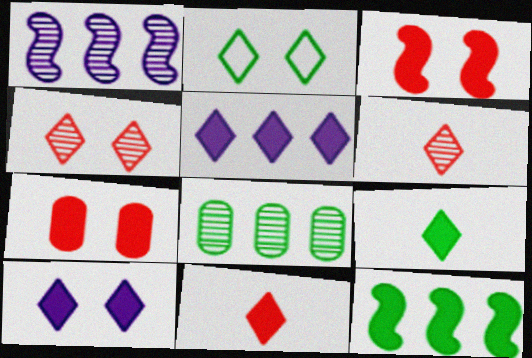[[2, 4, 10], 
[2, 5, 6]]